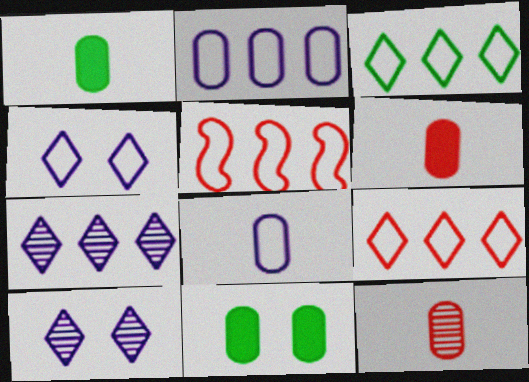[[1, 5, 10], 
[1, 8, 12], 
[2, 3, 5], 
[2, 11, 12]]